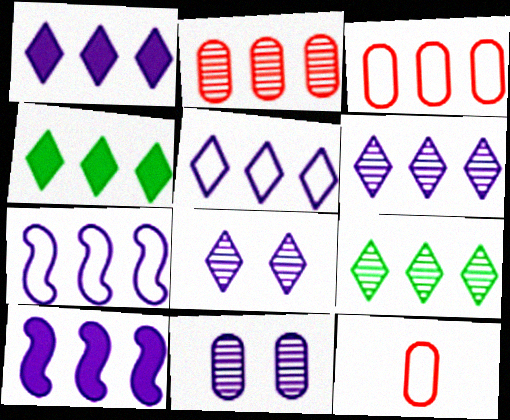[[1, 5, 6], 
[2, 4, 7], 
[3, 9, 10]]